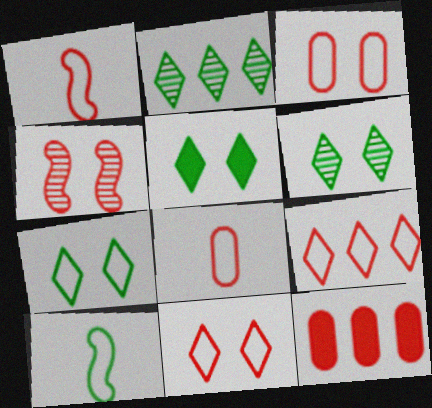[[1, 3, 9], 
[5, 6, 7]]